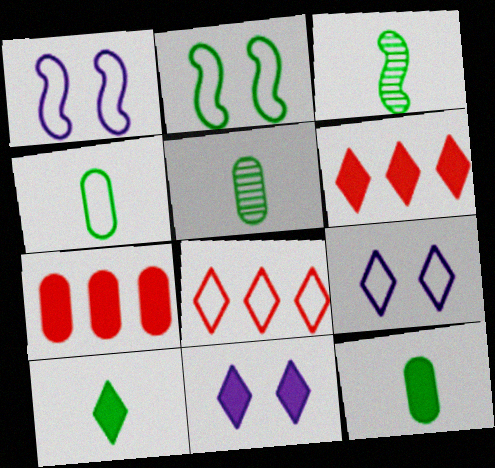[[1, 4, 8], 
[1, 5, 6], 
[3, 4, 10], 
[3, 7, 9], 
[4, 5, 12], 
[6, 10, 11]]